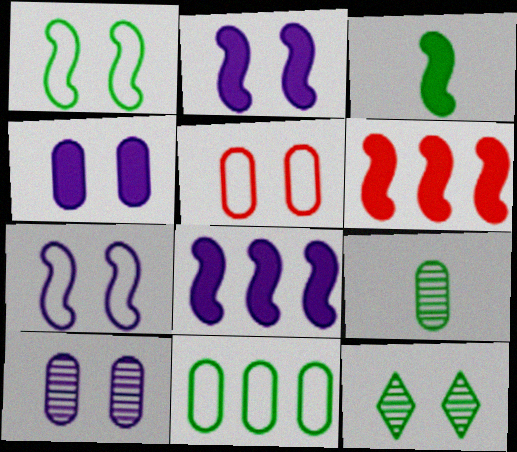[[2, 3, 6], 
[2, 5, 12], 
[3, 11, 12]]